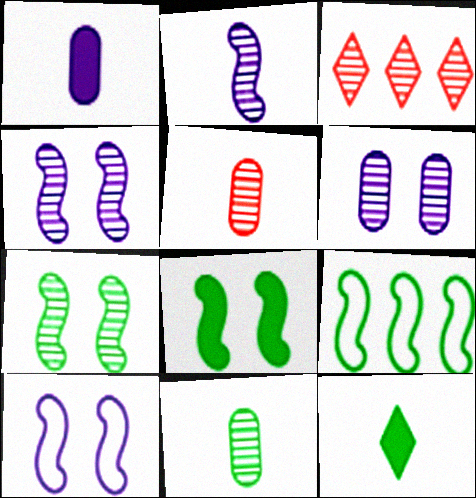[[3, 4, 11]]